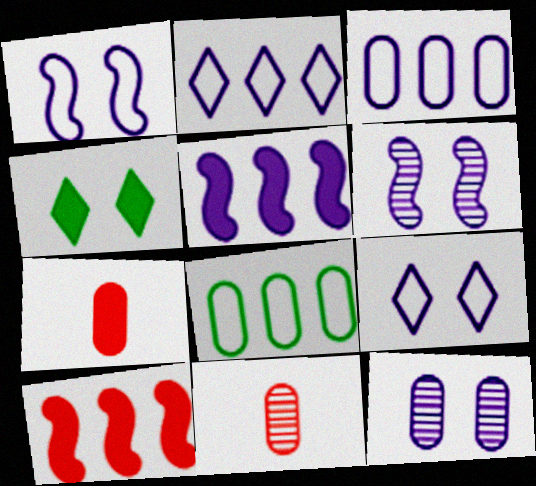[[4, 5, 7], 
[7, 8, 12]]